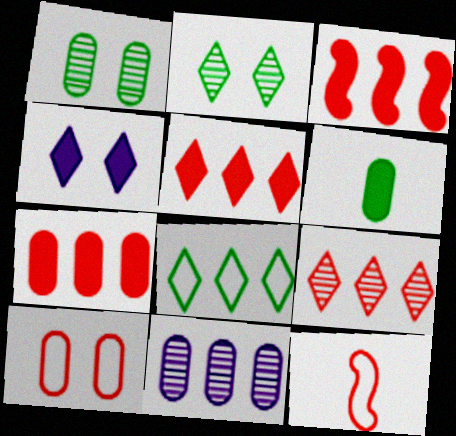[[3, 4, 6], 
[3, 5, 7], 
[3, 8, 11], 
[6, 10, 11]]